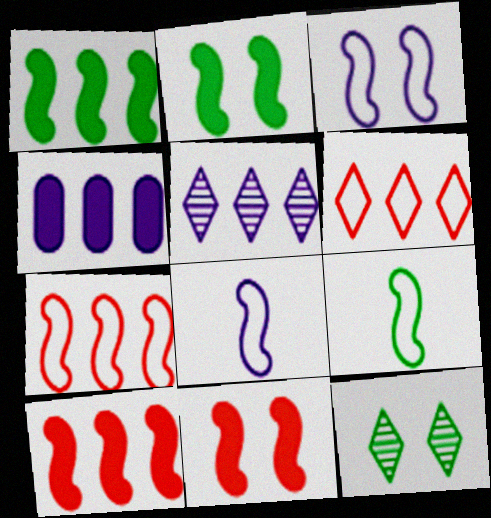[[3, 7, 9]]